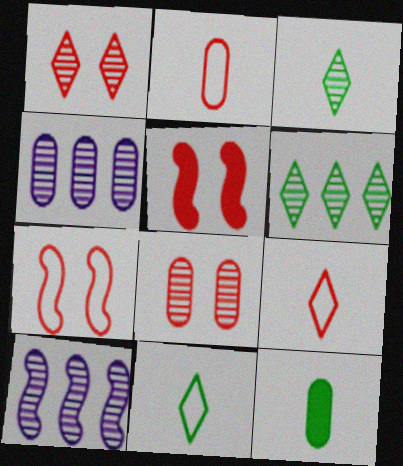[[3, 8, 10], 
[4, 5, 11]]